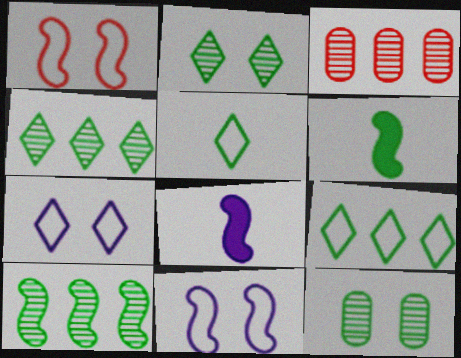[[1, 8, 10], 
[3, 6, 7], 
[6, 9, 12]]